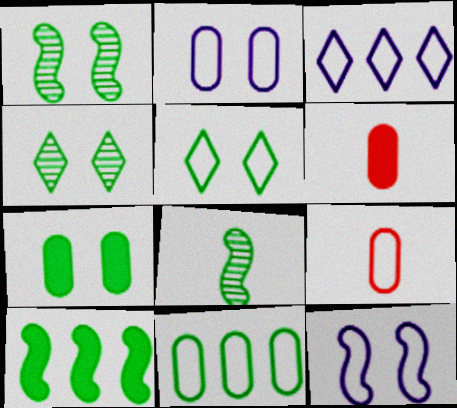[[1, 3, 6], 
[1, 5, 7], 
[2, 9, 11]]